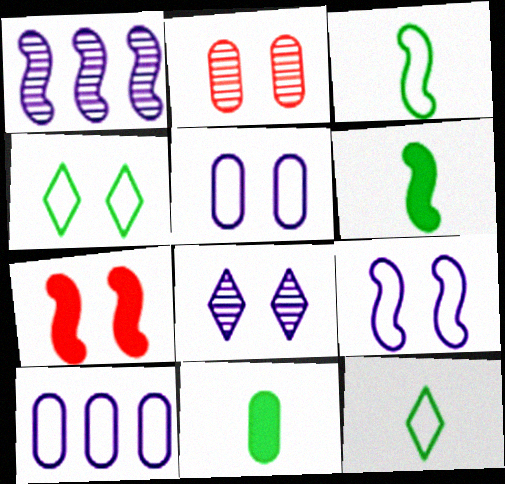[[1, 3, 7], 
[2, 10, 11]]